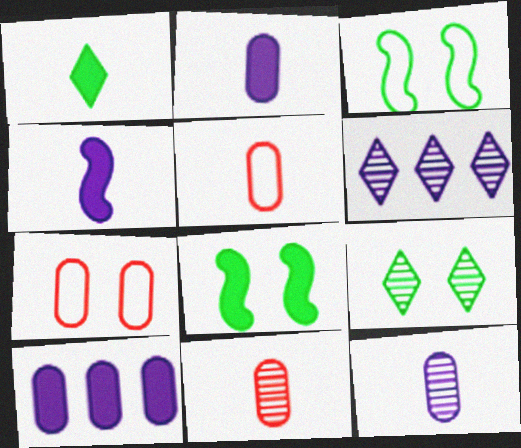[[5, 6, 8]]